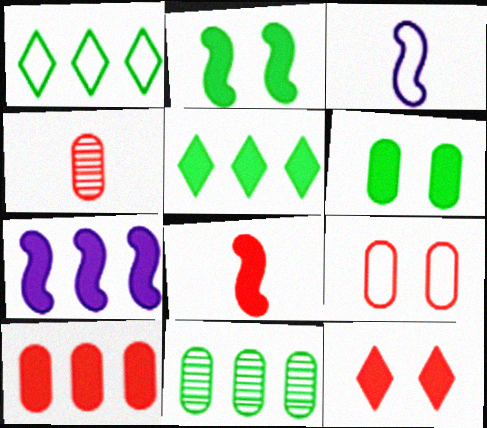[[1, 3, 9], 
[2, 7, 8], 
[3, 11, 12], 
[4, 9, 10], 
[5, 7, 10], 
[8, 10, 12]]